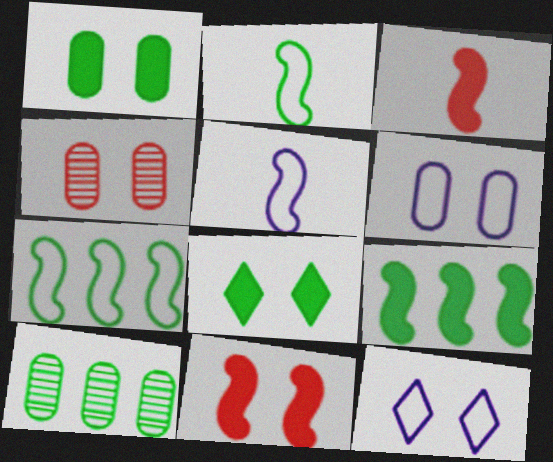[[1, 4, 6], 
[2, 8, 10], 
[3, 10, 12]]